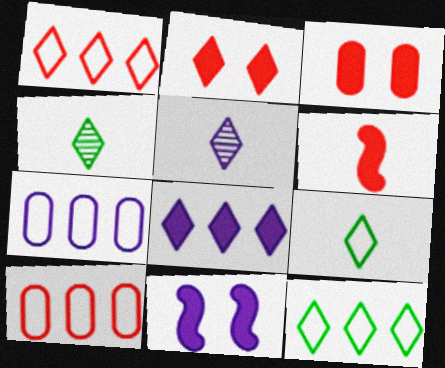[[2, 5, 12], 
[4, 10, 11], 
[5, 7, 11]]